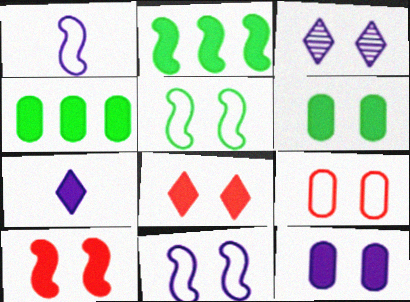[[3, 11, 12], 
[4, 7, 10]]